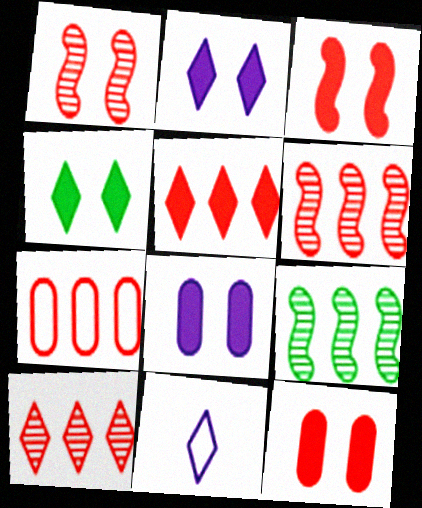[[3, 4, 8], 
[4, 10, 11], 
[5, 6, 7], 
[9, 11, 12]]